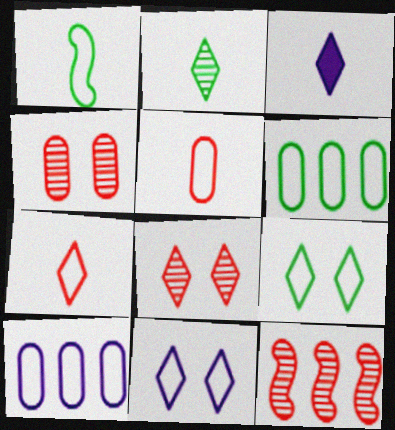[[1, 6, 9], 
[2, 3, 7]]